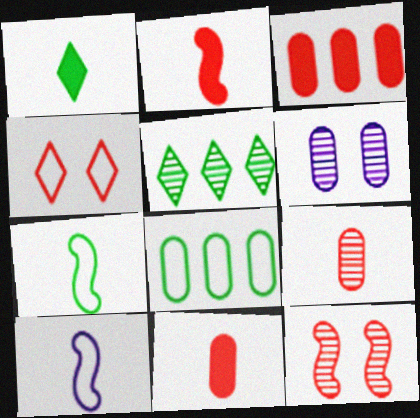[[1, 9, 10], 
[4, 8, 10], 
[6, 8, 11]]